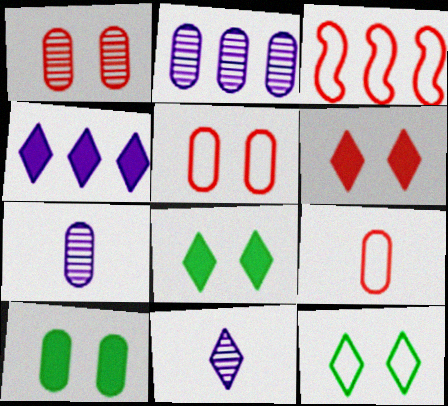[[2, 9, 10], 
[3, 7, 8], 
[3, 10, 11]]